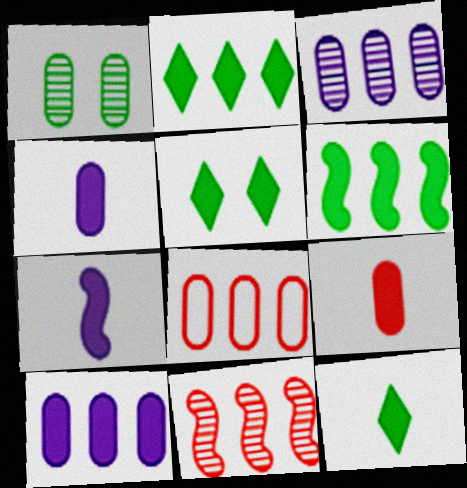[[1, 4, 8], 
[2, 5, 12], 
[7, 9, 12]]